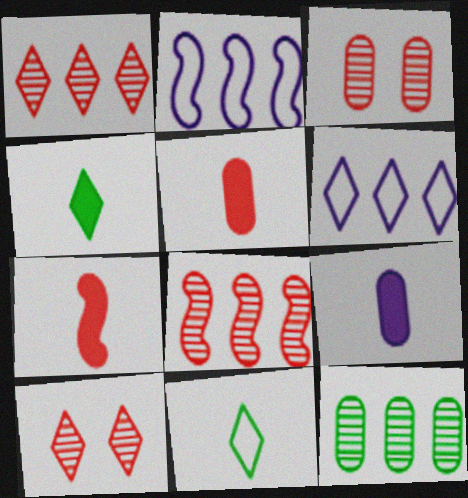[[2, 3, 4], 
[4, 6, 10], 
[4, 7, 9]]